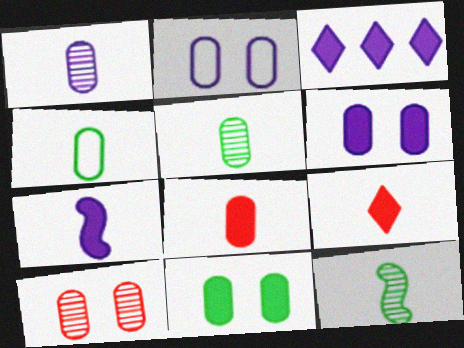[[1, 4, 8], 
[2, 10, 11], 
[3, 6, 7]]